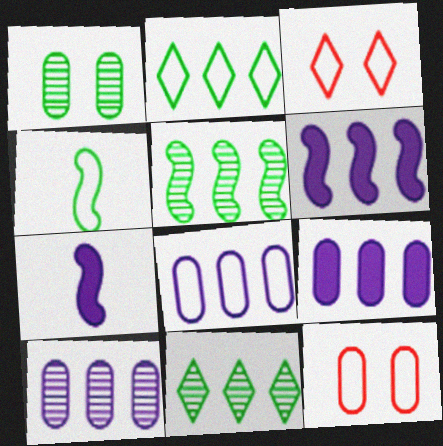[[3, 4, 8], 
[7, 11, 12], 
[8, 9, 10]]